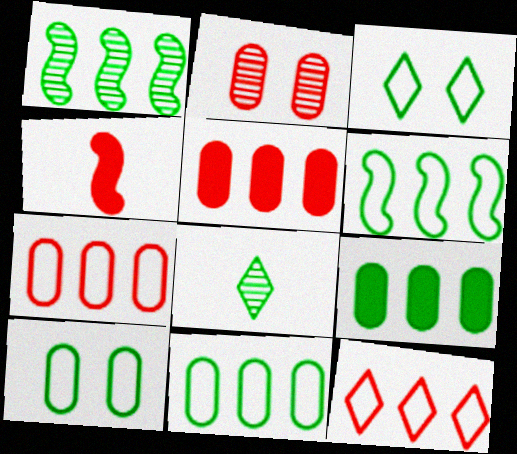[[2, 4, 12]]